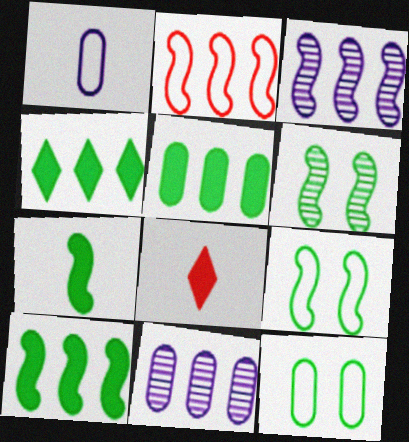[[2, 3, 10], 
[2, 4, 11], 
[3, 8, 12], 
[4, 5, 10], 
[8, 9, 11]]